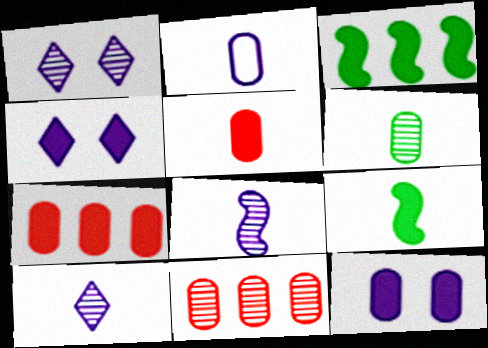[[2, 5, 6], 
[3, 4, 5], 
[4, 7, 9]]